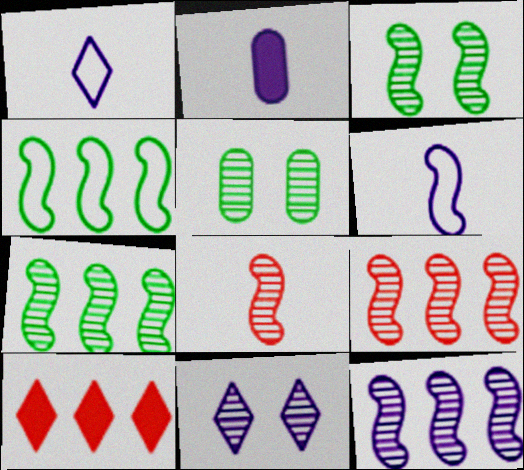[[3, 8, 12], 
[5, 6, 10], 
[7, 9, 12]]